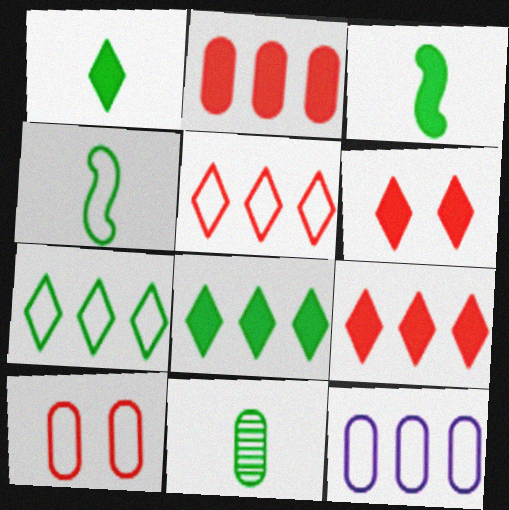[[1, 4, 11]]